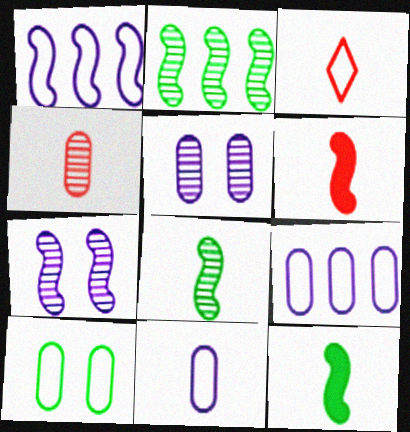[[1, 3, 10], 
[3, 4, 6]]